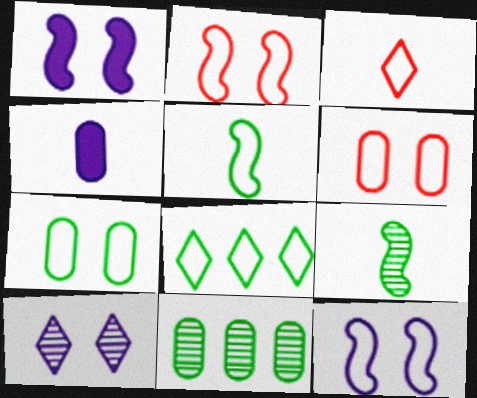[[1, 3, 11], 
[3, 4, 9], 
[4, 6, 11], 
[5, 7, 8]]